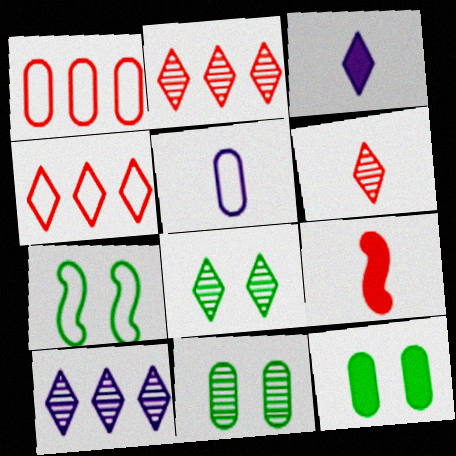[[3, 4, 8], 
[4, 5, 7], 
[6, 8, 10], 
[7, 8, 12]]